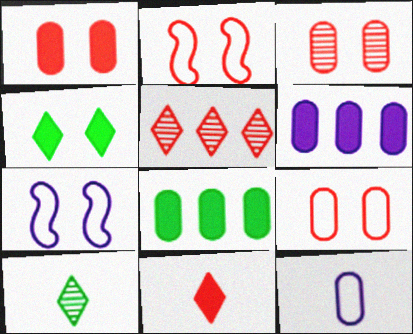[[1, 3, 9], 
[2, 6, 10], 
[3, 4, 7], 
[3, 8, 12]]